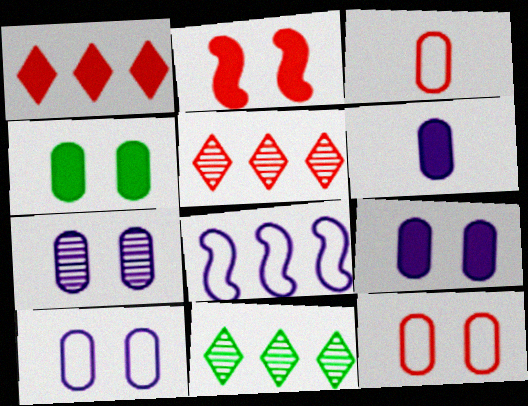[[2, 3, 5], 
[4, 7, 12], 
[7, 9, 10]]